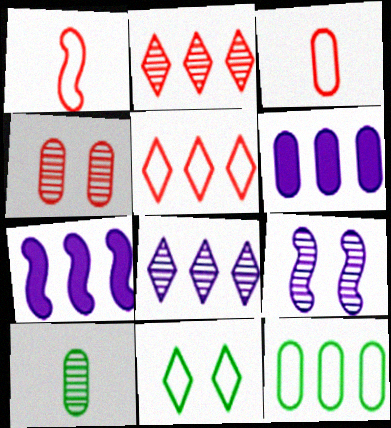[[2, 7, 12], 
[2, 9, 10]]